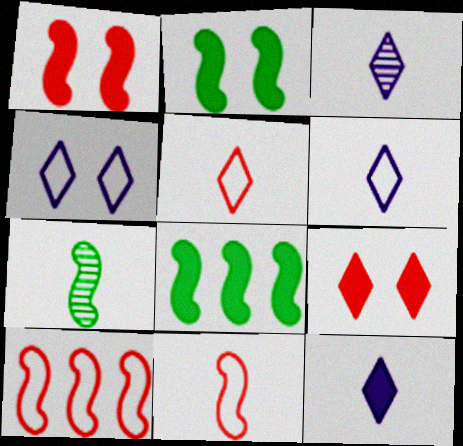[[3, 6, 12]]